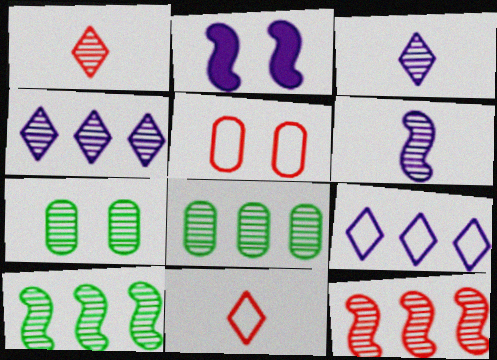[[2, 8, 11], 
[3, 7, 12], 
[4, 8, 12]]